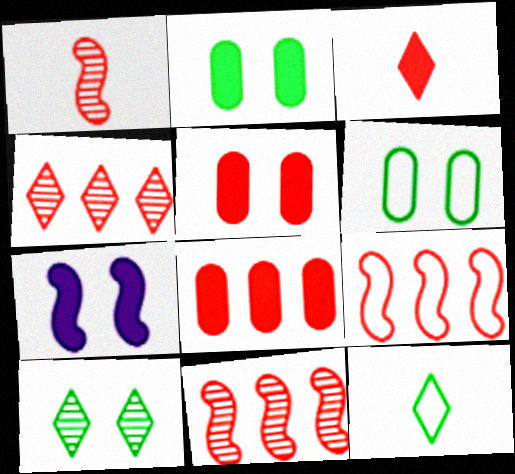[[4, 8, 9]]